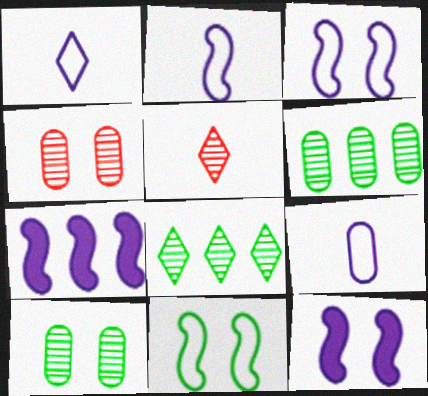[[1, 2, 9]]